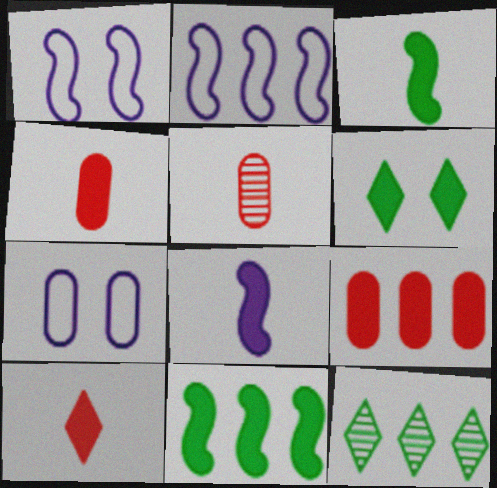[[1, 4, 12], 
[2, 5, 6], 
[2, 9, 12], 
[6, 8, 9]]